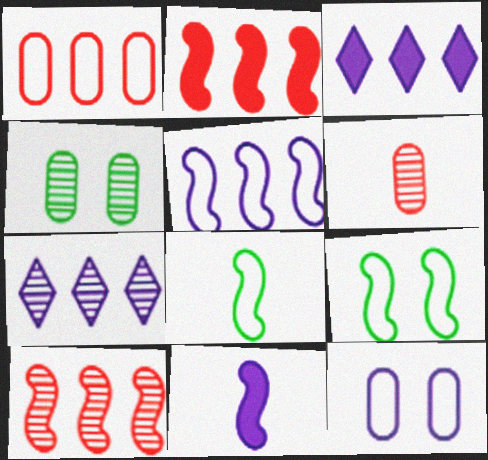[[3, 6, 9], 
[7, 11, 12], 
[9, 10, 11]]